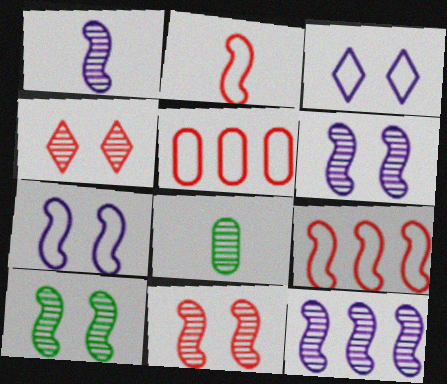[[1, 6, 12], 
[4, 8, 12], 
[6, 10, 11]]